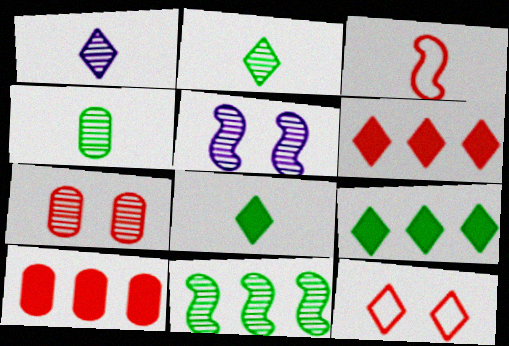[[1, 7, 11], 
[1, 9, 12], 
[3, 6, 7]]